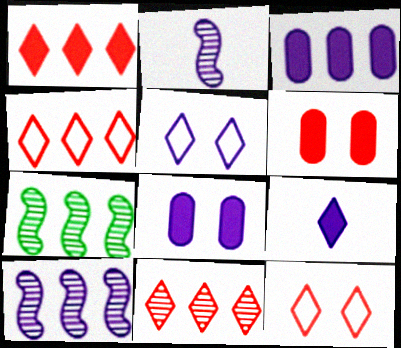[[1, 4, 11], 
[2, 3, 5], 
[3, 4, 7]]